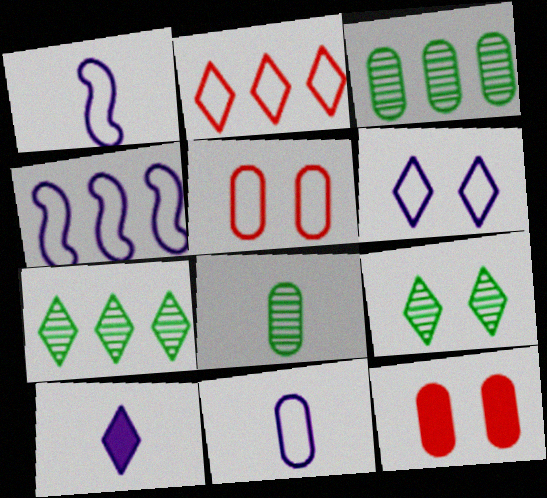[[1, 7, 12], 
[2, 9, 10], 
[3, 11, 12], 
[4, 6, 11]]